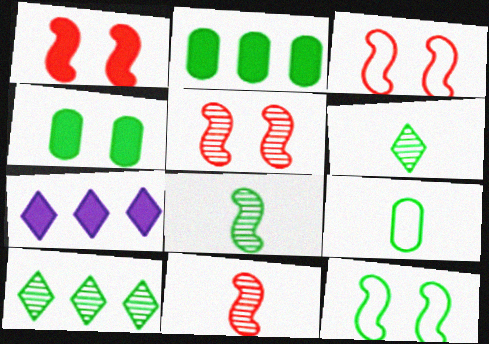[[1, 3, 5], 
[2, 6, 12], 
[5, 7, 9]]